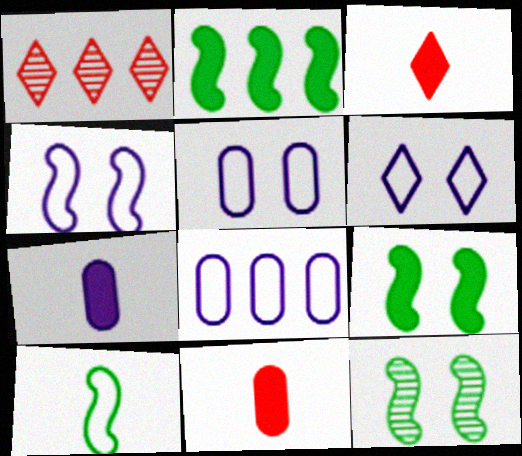[[1, 2, 8], 
[2, 10, 12], 
[3, 8, 12], 
[4, 5, 6]]